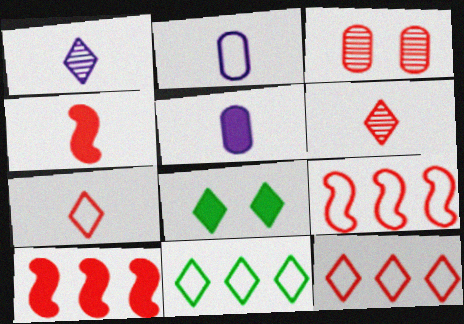[[1, 8, 12], 
[3, 4, 12], 
[3, 7, 10], 
[5, 8, 10]]